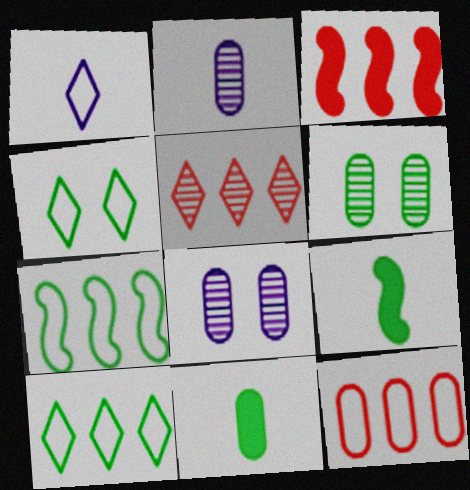[[1, 3, 6], 
[2, 3, 4], 
[3, 5, 12], 
[6, 9, 10], 
[8, 11, 12]]